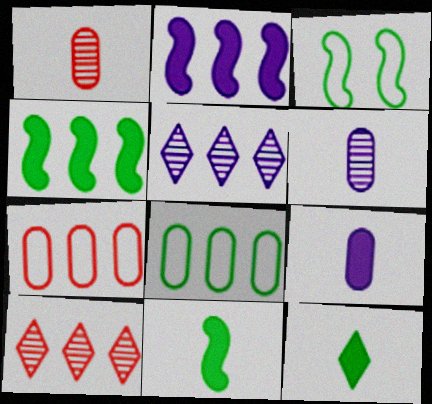[[2, 8, 10], 
[3, 9, 10], 
[4, 5, 7]]